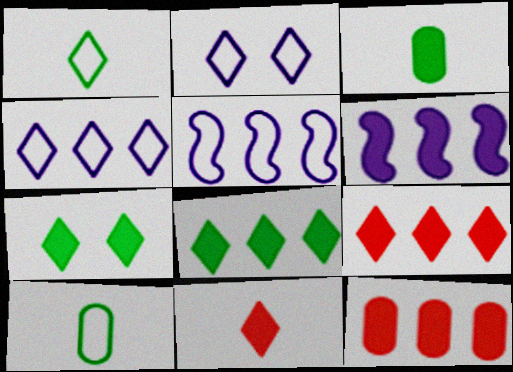[[6, 8, 12]]